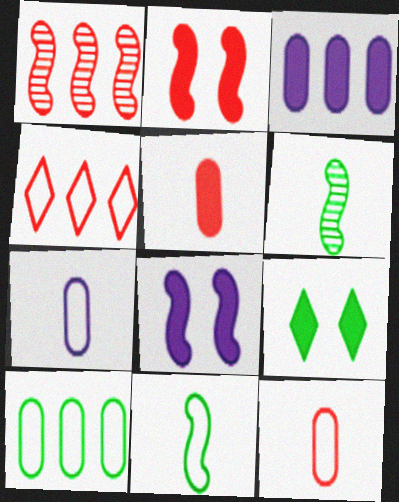[[1, 7, 9], 
[1, 8, 11], 
[6, 9, 10]]